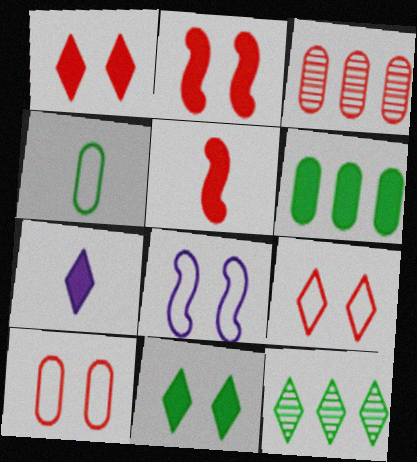[[2, 6, 7], 
[3, 5, 9], 
[7, 9, 12]]